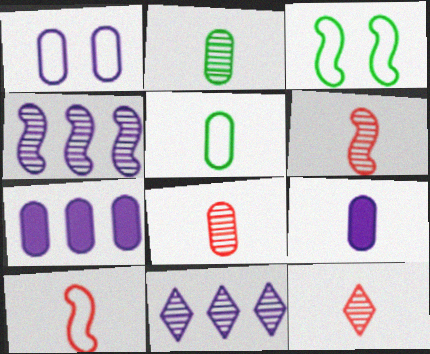[[3, 7, 12], 
[5, 8, 9], 
[6, 8, 12]]